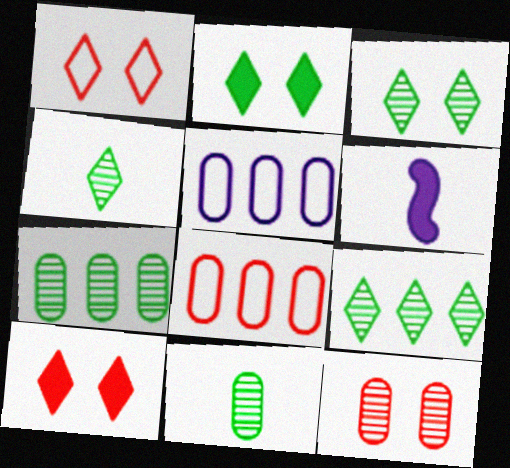[[1, 6, 7], 
[3, 4, 9], 
[3, 6, 8]]